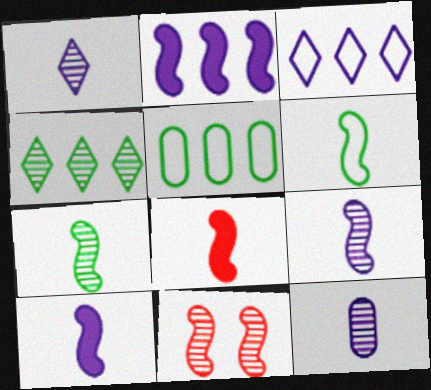[[1, 9, 12], 
[2, 6, 11], 
[4, 11, 12], 
[6, 8, 9]]